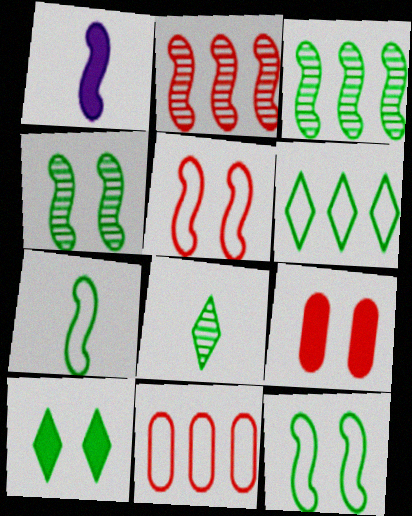[[1, 2, 12], 
[1, 3, 5], 
[6, 8, 10]]